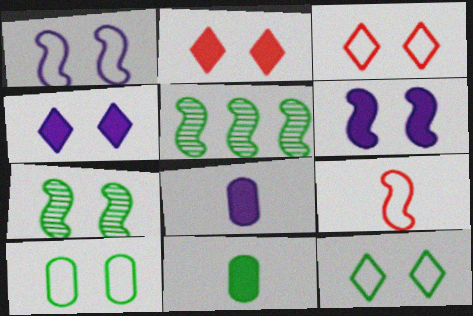[[1, 3, 10], 
[3, 5, 8], 
[5, 6, 9], 
[5, 11, 12]]